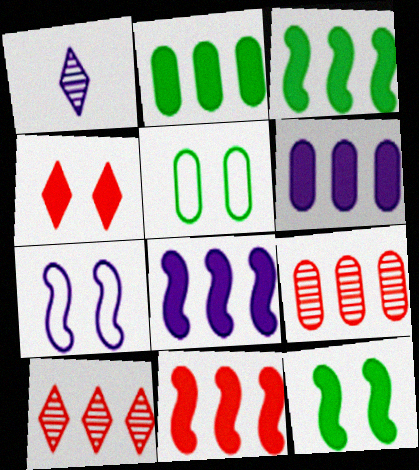[[1, 5, 11], 
[1, 6, 7], 
[3, 8, 11]]